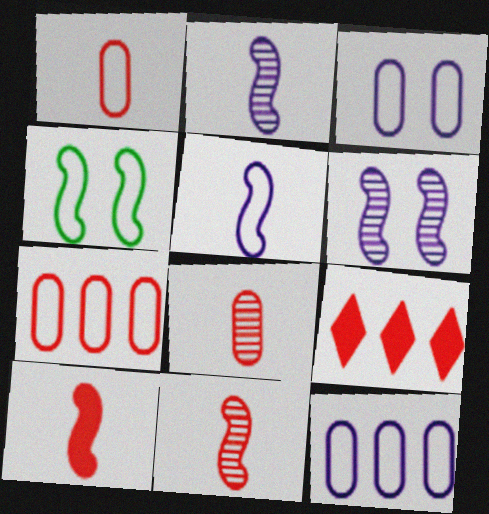[]